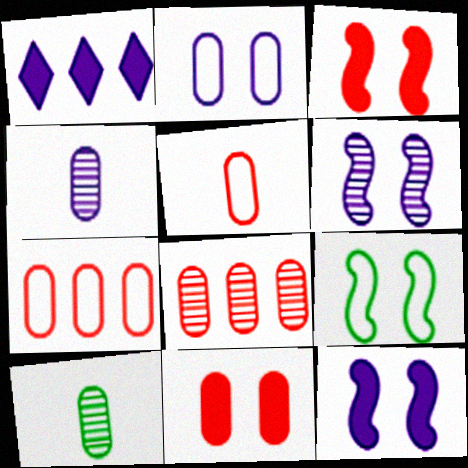[[3, 6, 9], 
[5, 8, 11]]